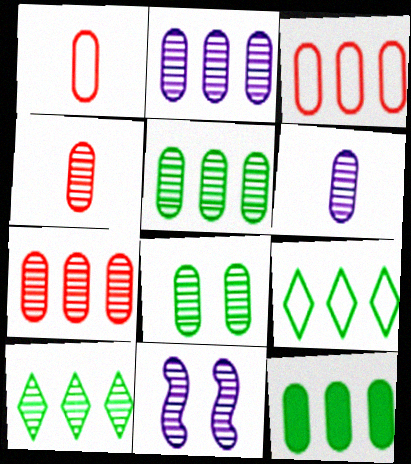[[2, 3, 12], 
[2, 4, 8], 
[2, 5, 7], 
[4, 10, 11], 
[6, 7, 8]]